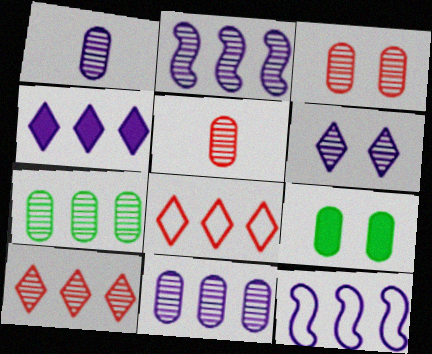[[1, 2, 6], 
[1, 3, 7], 
[2, 7, 10], 
[4, 11, 12]]